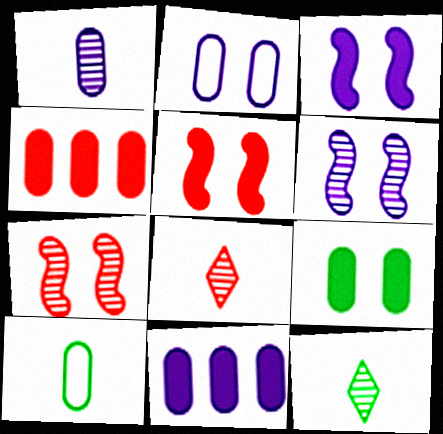[[1, 2, 11]]